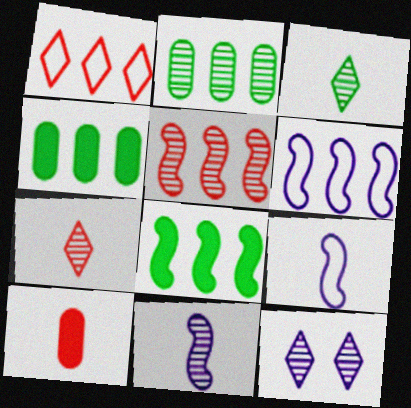[[3, 9, 10], 
[5, 6, 8]]